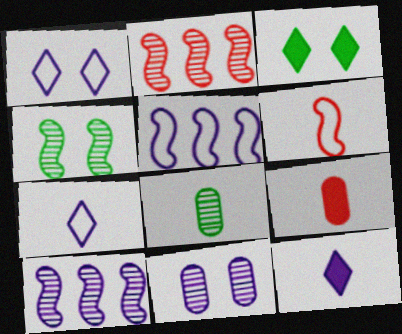[[5, 11, 12], 
[6, 8, 12]]